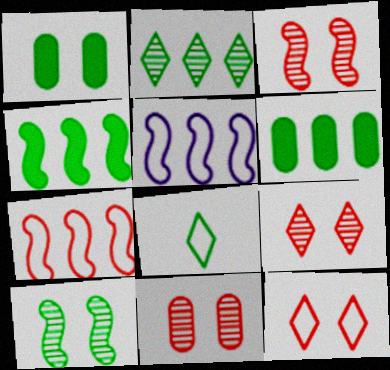[[3, 9, 11], 
[6, 8, 10]]